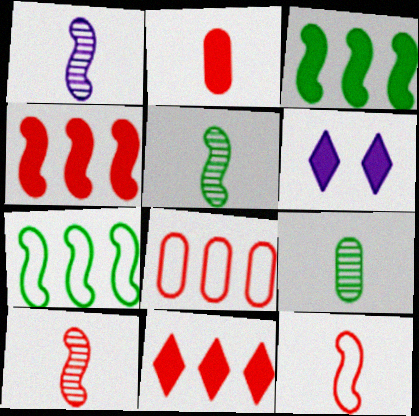[[1, 5, 10], 
[2, 3, 6], 
[5, 6, 8]]